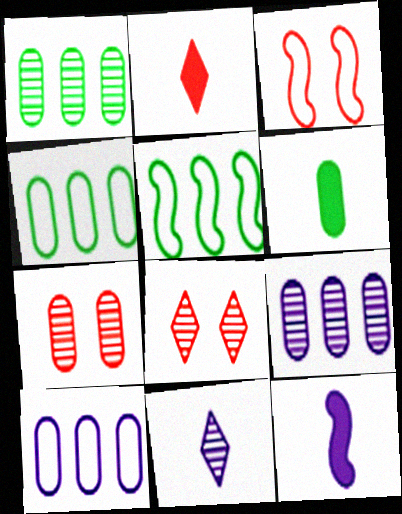[[2, 6, 12], 
[4, 8, 12], 
[6, 7, 10]]